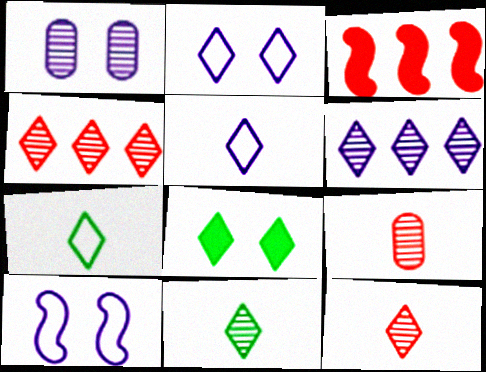[[1, 3, 7], 
[4, 5, 8]]